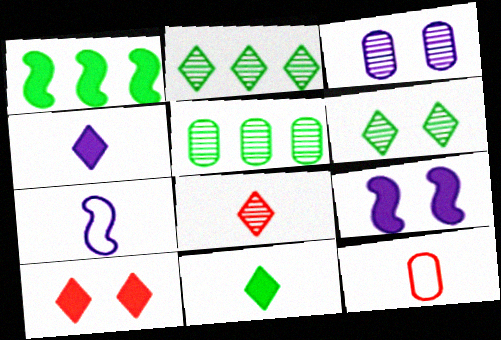[[2, 9, 12], 
[5, 7, 10]]